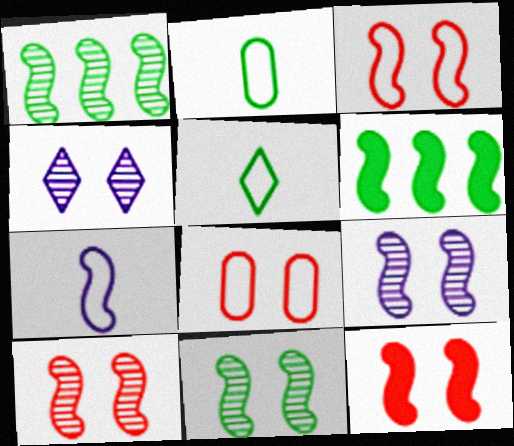[[1, 7, 12], 
[3, 10, 12], 
[6, 7, 10], 
[9, 10, 11]]